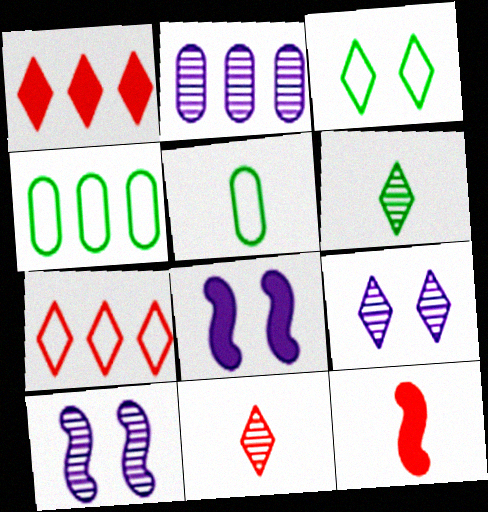[[1, 5, 10], 
[2, 3, 12], 
[4, 8, 11], 
[4, 9, 12]]